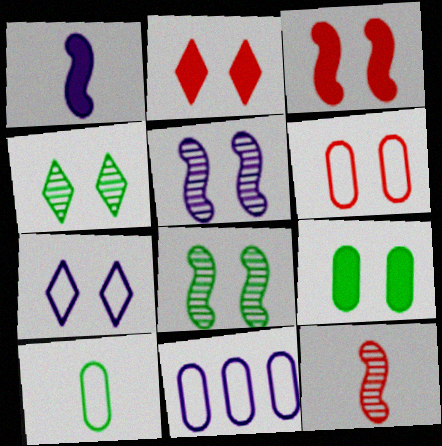[[2, 4, 7], 
[6, 10, 11]]